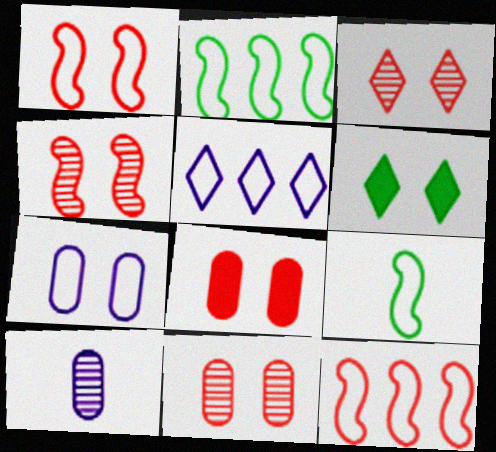[[1, 3, 8], 
[3, 4, 11], 
[4, 6, 7], 
[6, 10, 12]]